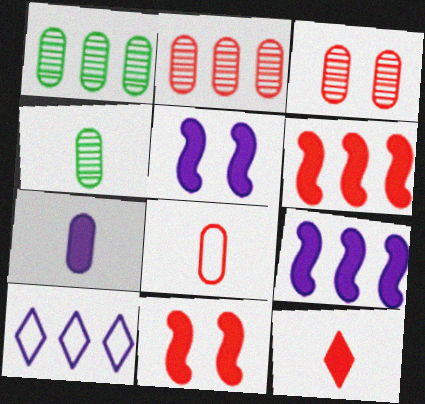[[1, 6, 10], 
[4, 7, 8], 
[4, 10, 11]]